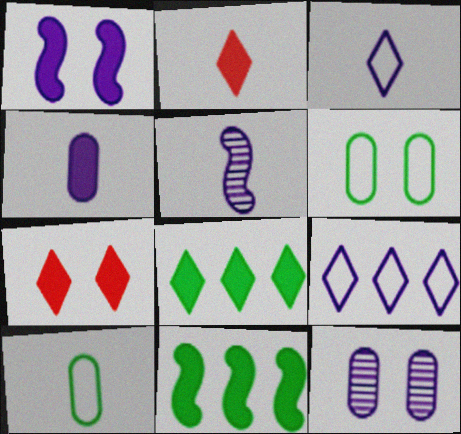[[2, 5, 10], 
[3, 4, 5], 
[4, 7, 11]]